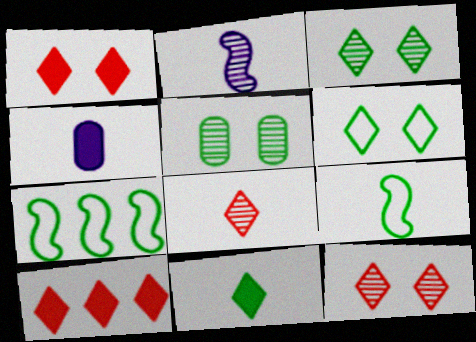[[4, 7, 12], 
[4, 8, 9], 
[5, 7, 11]]